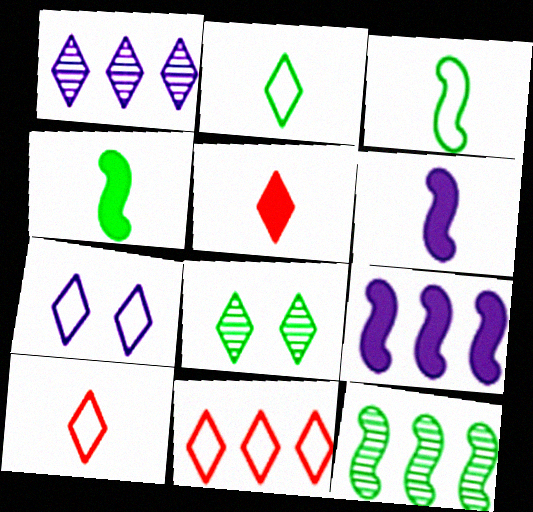[[2, 7, 11]]